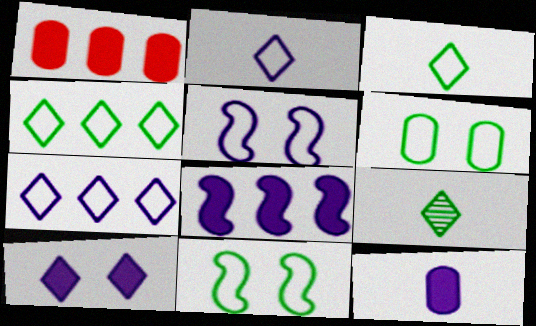[[1, 5, 9], 
[8, 10, 12]]